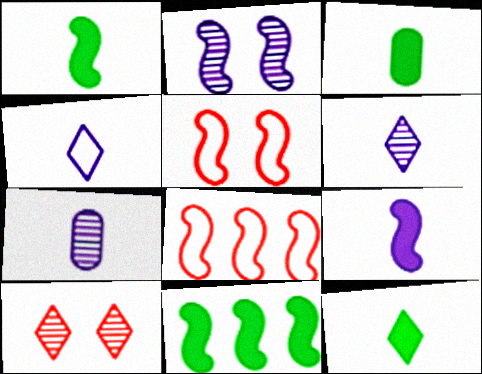[[1, 2, 8], 
[1, 3, 12], 
[4, 7, 9]]